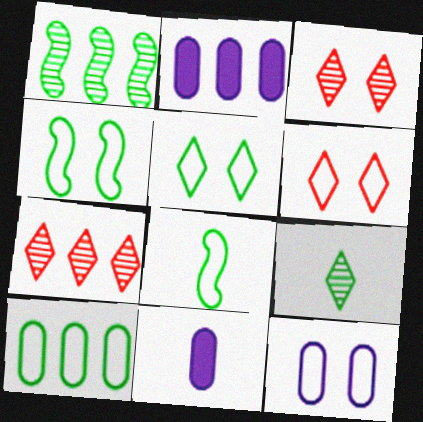[[1, 6, 11], 
[2, 3, 8], 
[4, 6, 12], 
[4, 7, 11], 
[5, 8, 10]]